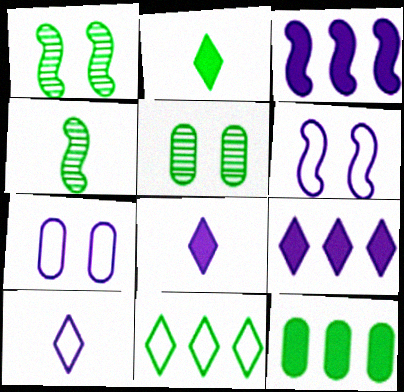[]